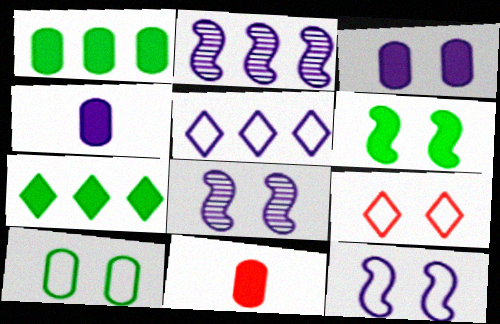[[1, 3, 11], 
[4, 5, 8], 
[9, 10, 12]]